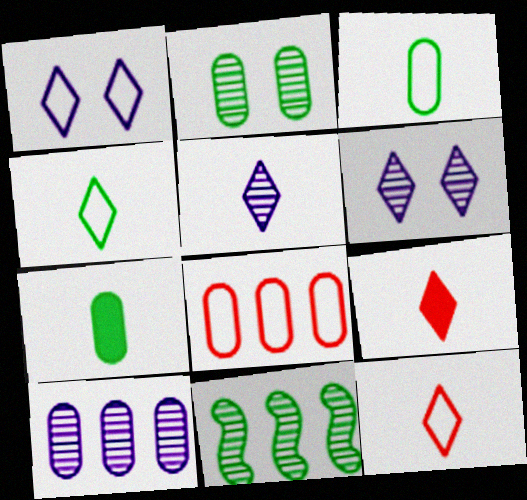[[4, 5, 9]]